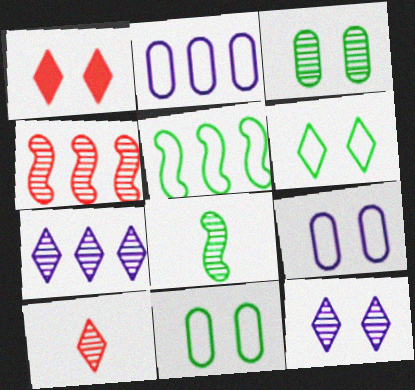[[1, 2, 8], 
[1, 6, 12]]